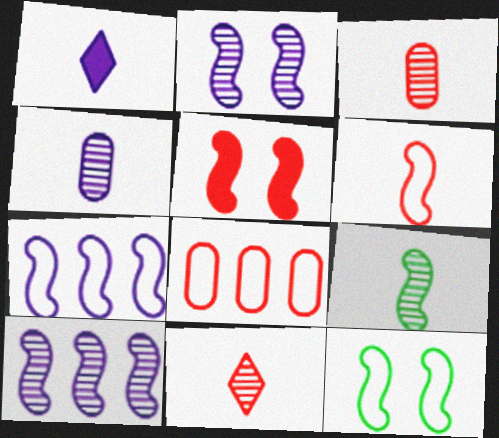[[2, 5, 12], 
[4, 9, 11], 
[5, 7, 9], 
[5, 8, 11], 
[6, 7, 12]]